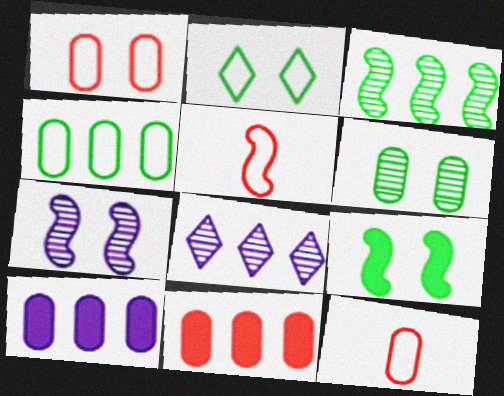[[2, 6, 9], 
[6, 10, 12], 
[8, 9, 12]]